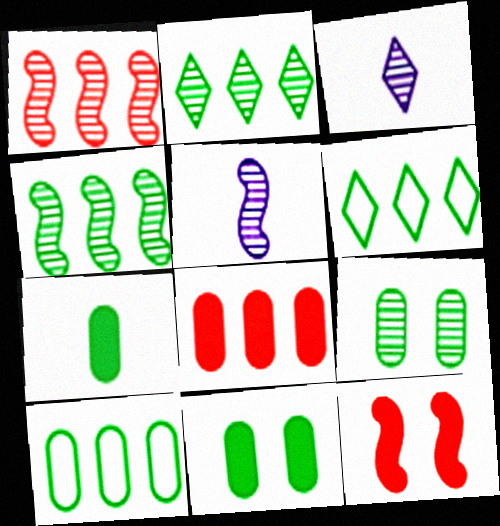[[1, 3, 9], 
[3, 10, 12], 
[7, 9, 10]]